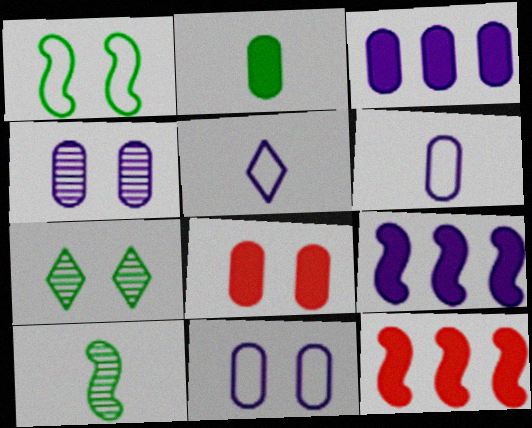[[2, 3, 8], 
[3, 4, 6], 
[4, 5, 9], 
[6, 7, 12]]